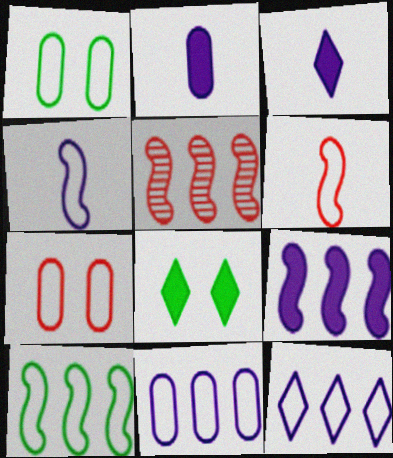[[1, 3, 5], 
[1, 6, 12], 
[5, 9, 10]]